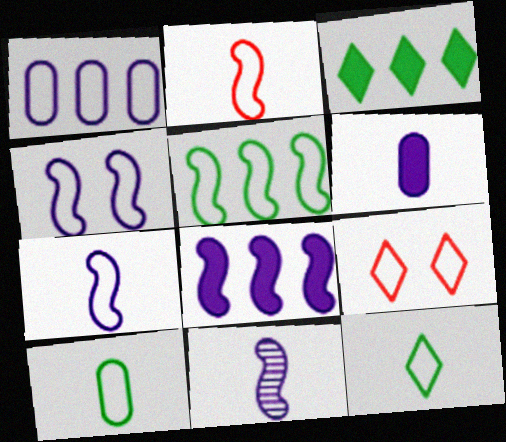[[2, 4, 5], 
[4, 8, 11]]